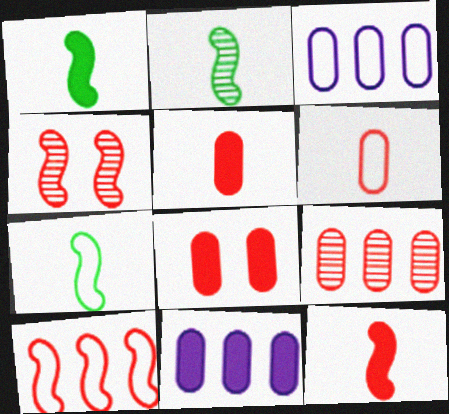[[1, 2, 7], 
[4, 10, 12], 
[6, 8, 9]]